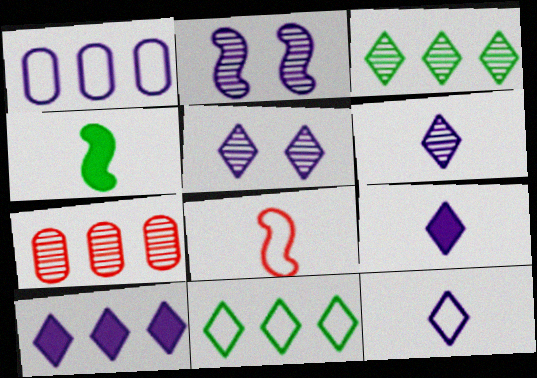[[1, 2, 9], 
[5, 10, 12], 
[6, 9, 12]]